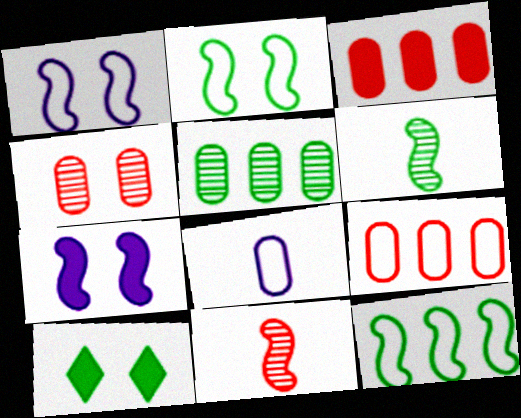[[1, 4, 10], 
[7, 11, 12]]